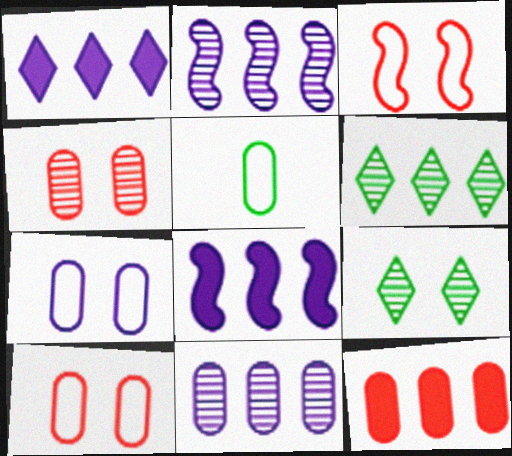[]